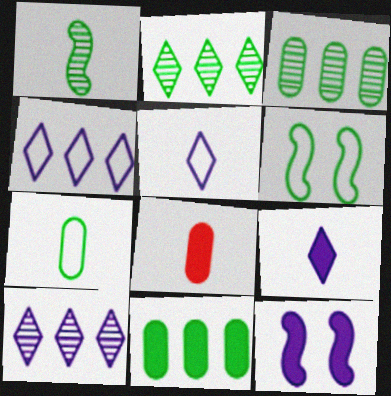[[1, 5, 8], 
[6, 8, 10]]